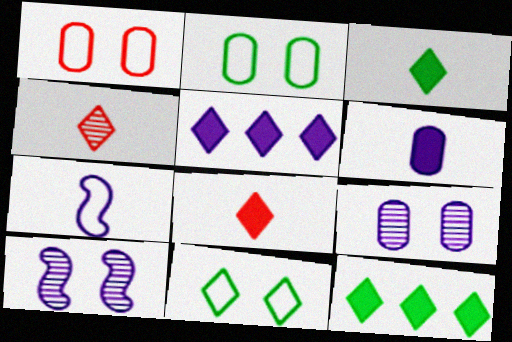[[4, 5, 11], 
[5, 7, 9]]